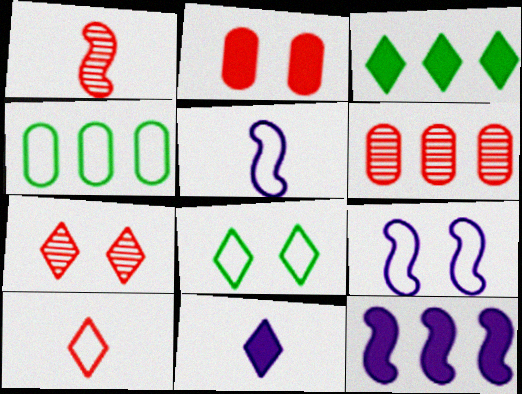[[1, 6, 7], 
[4, 9, 10]]